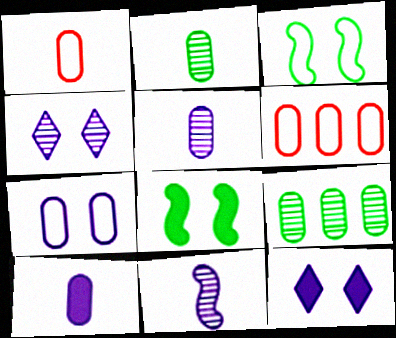[[1, 2, 10]]